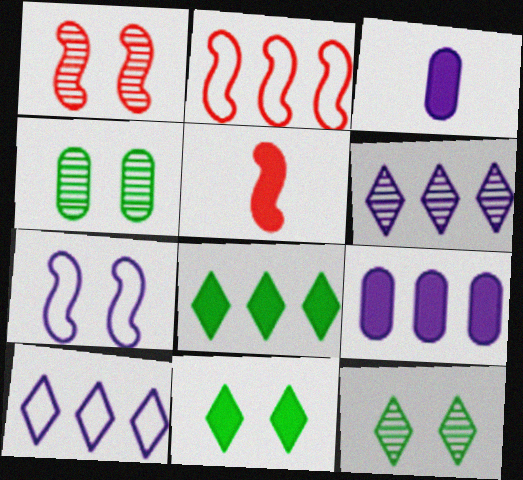[[1, 2, 5], 
[2, 3, 12], 
[3, 6, 7], 
[4, 5, 10], 
[5, 9, 11]]